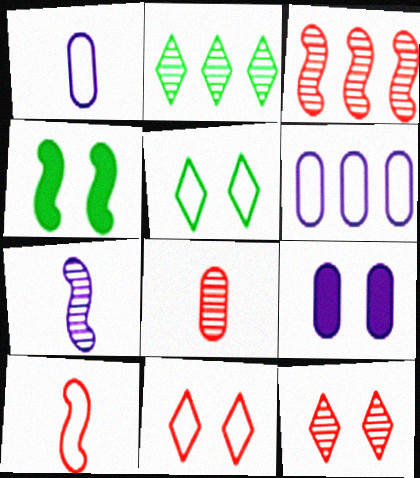[[2, 9, 10], 
[3, 8, 12], 
[5, 6, 10]]